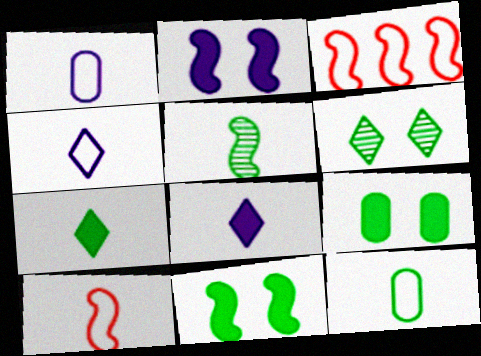[[2, 3, 5], 
[4, 10, 12], 
[5, 7, 12]]